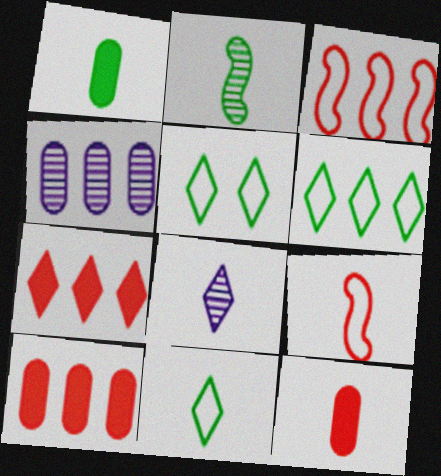[[1, 2, 11], 
[1, 8, 9], 
[5, 6, 11], 
[5, 7, 8]]